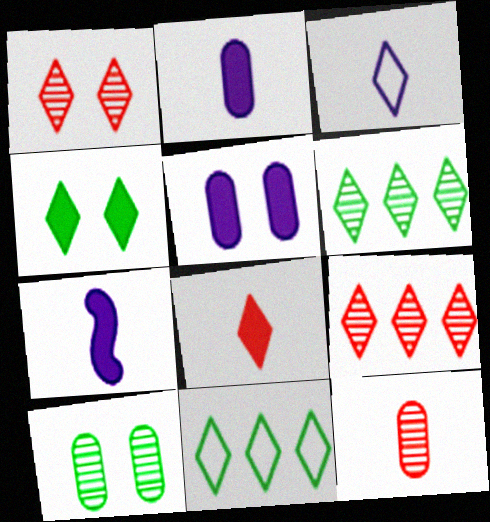[[3, 4, 9]]